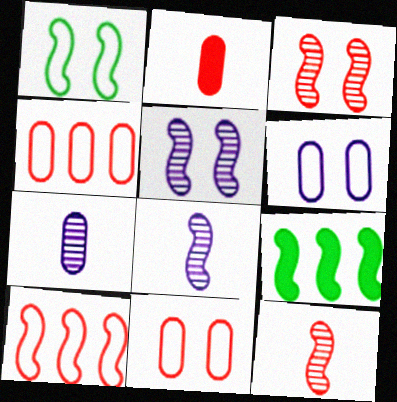[]